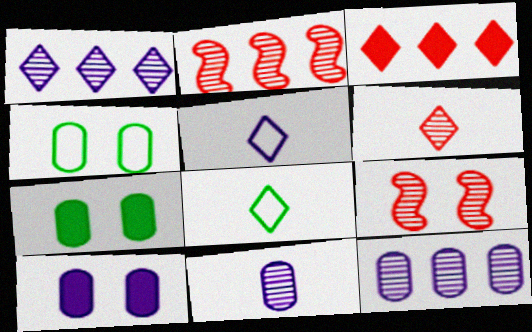[[2, 5, 7], 
[2, 8, 10]]